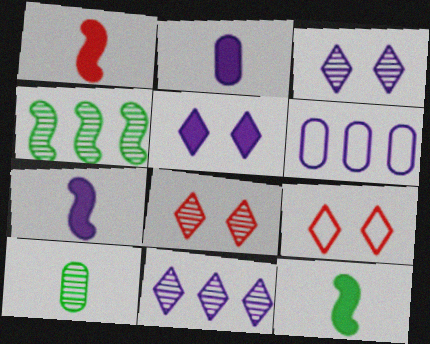[[1, 7, 12], 
[2, 4, 9], 
[3, 6, 7], 
[6, 8, 12]]